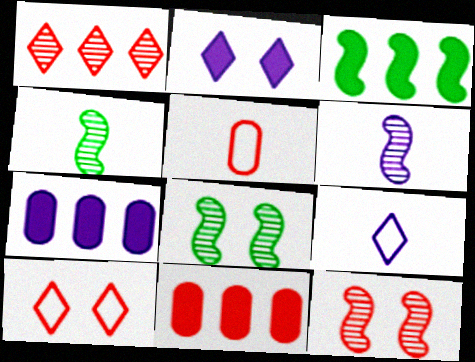[[4, 7, 10], 
[8, 9, 11]]